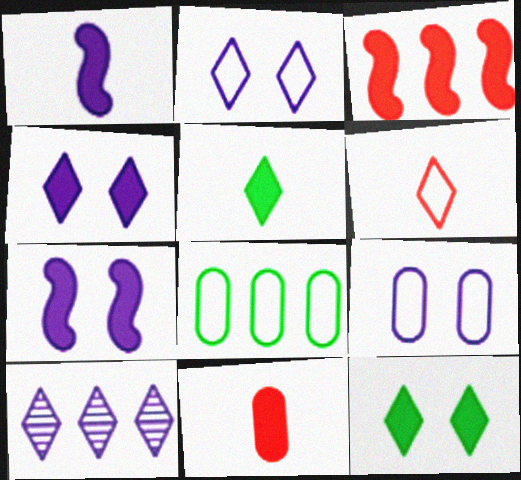[[1, 5, 11], 
[1, 9, 10], 
[3, 8, 10], 
[6, 10, 12]]